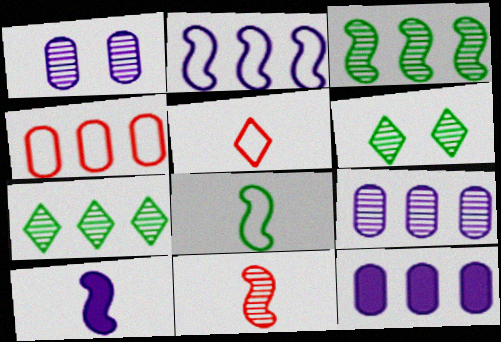[[1, 7, 11], 
[4, 6, 10], 
[6, 9, 11], 
[8, 10, 11]]